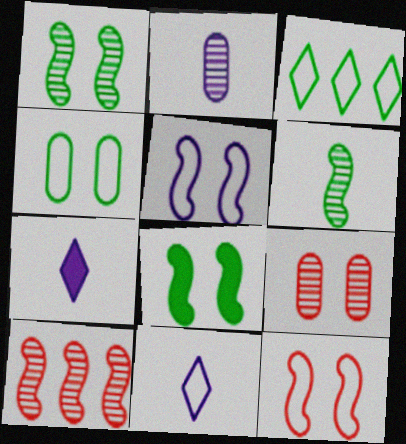[[4, 7, 10]]